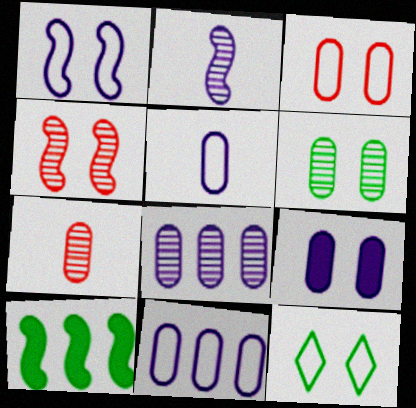[[1, 3, 12], 
[3, 6, 9], 
[4, 9, 12], 
[5, 8, 9], 
[6, 7, 8]]